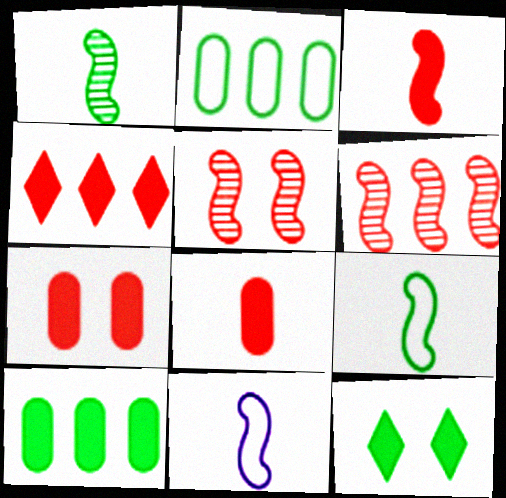[[1, 2, 12], 
[1, 3, 11], 
[3, 4, 7]]